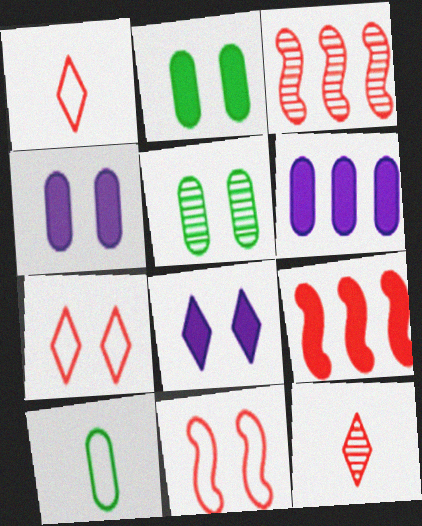[[3, 8, 10], 
[5, 8, 11]]